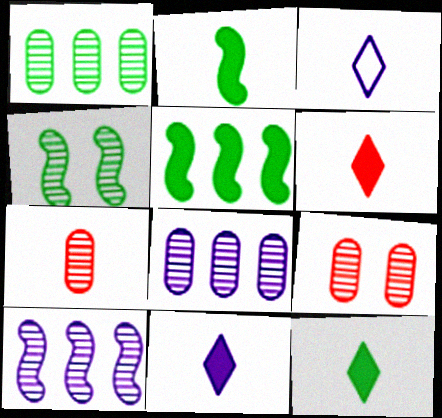[[2, 3, 7], 
[3, 5, 9], 
[6, 11, 12]]